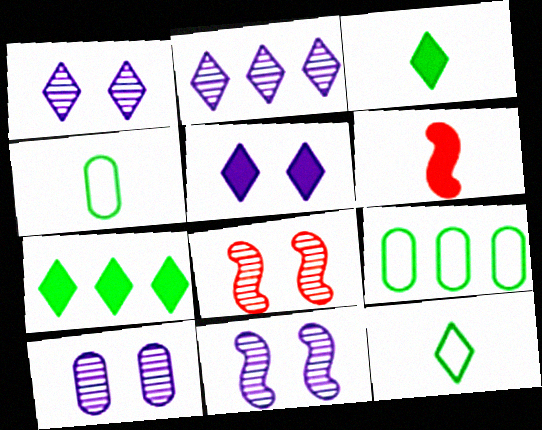[[1, 6, 9], 
[1, 10, 11]]